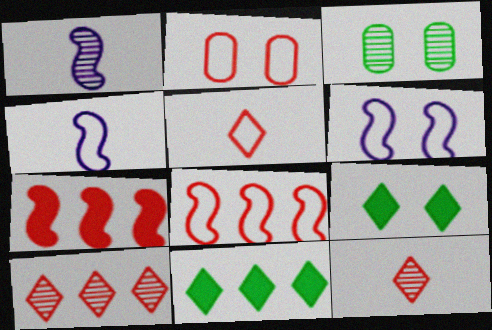[[1, 2, 11], 
[1, 3, 10], 
[2, 5, 8], 
[2, 7, 12]]